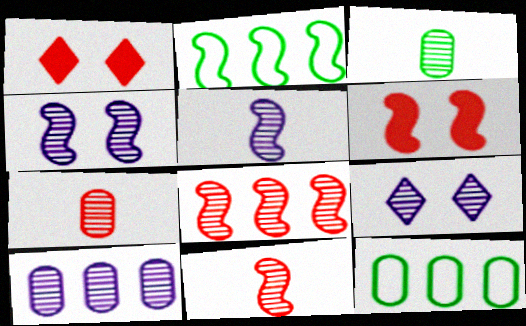[[1, 5, 12], 
[2, 5, 6], 
[3, 8, 9], 
[5, 9, 10]]